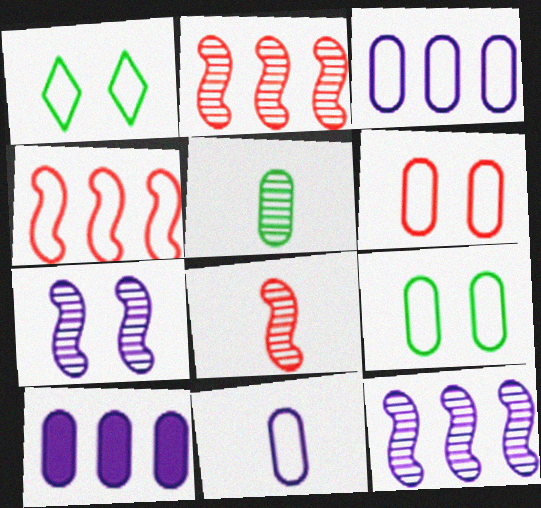[[1, 4, 11], 
[1, 8, 10], 
[5, 6, 10]]